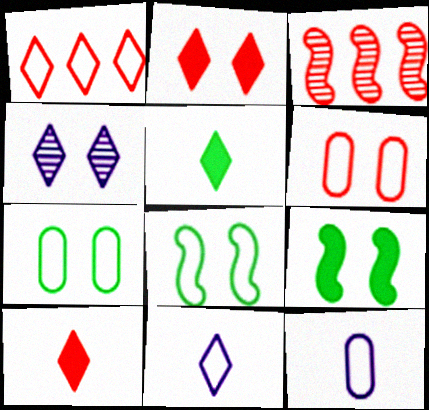[[1, 4, 5], 
[1, 8, 12], 
[3, 6, 10], 
[4, 6, 9]]